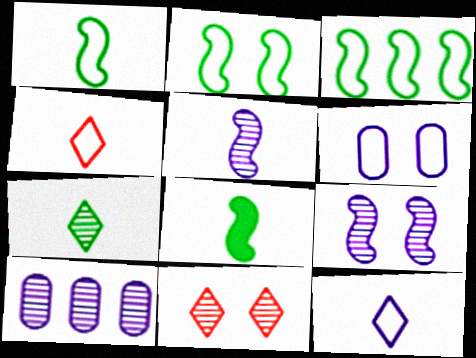[[1, 2, 3], 
[3, 4, 6]]